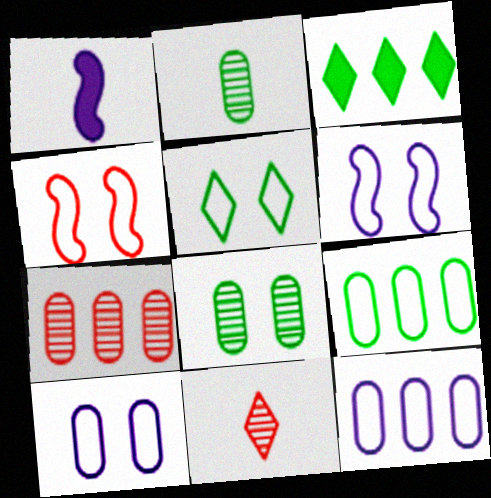[[1, 5, 7], 
[4, 5, 10]]